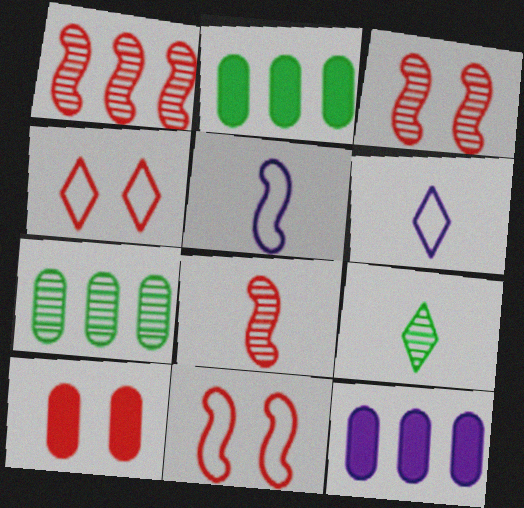[[1, 3, 8], 
[2, 3, 6], 
[3, 4, 10], 
[9, 11, 12]]